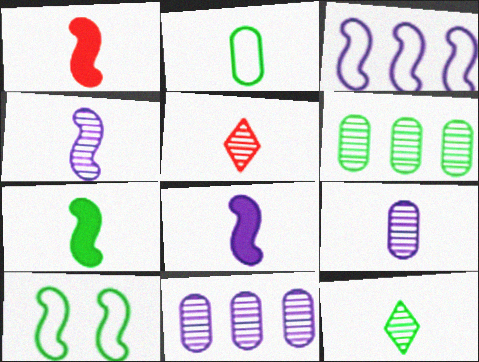[[1, 7, 8], 
[2, 5, 8], 
[2, 7, 12]]